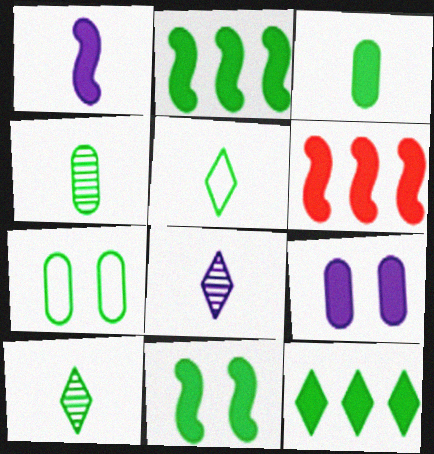[[1, 6, 11], 
[2, 7, 10], 
[3, 11, 12], 
[6, 7, 8]]